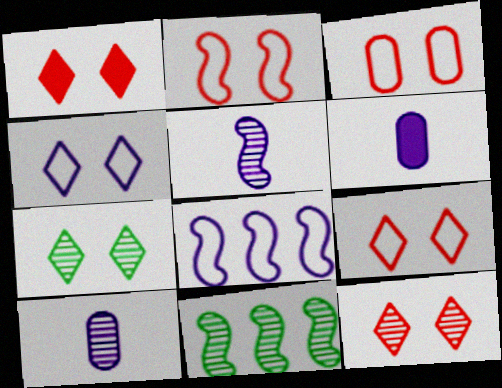[[1, 4, 7], 
[1, 9, 12], 
[2, 3, 9], 
[6, 9, 11], 
[10, 11, 12]]